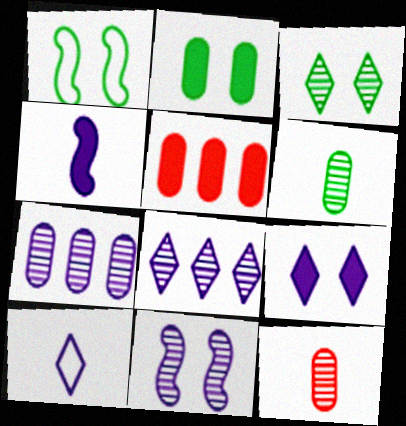[[1, 2, 3], 
[8, 9, 10]]